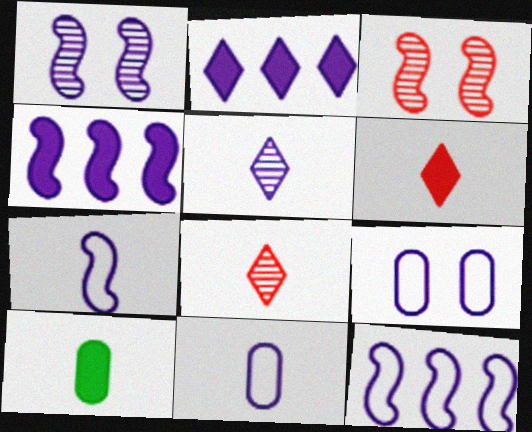[[1, 2, 11], 
[1, 4, 7], 
[4, 5, 9], 
[7, 8, 10]]